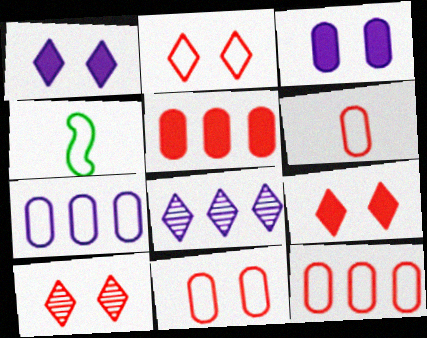[[2, 4, 7], 
[2, 9, 10], 
[6, 11, 12]]